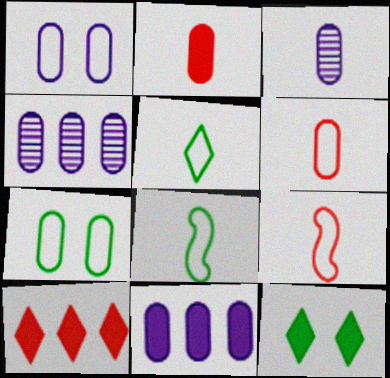[[1, 3, 11], 
[2, 4, 7], 
[4, 9, 12]]